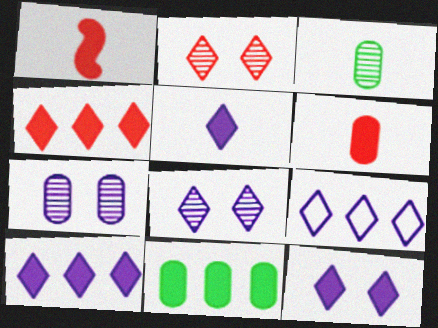[[1, 11, 12], 
[5, 8, 9], 
[5, 10, 12]]